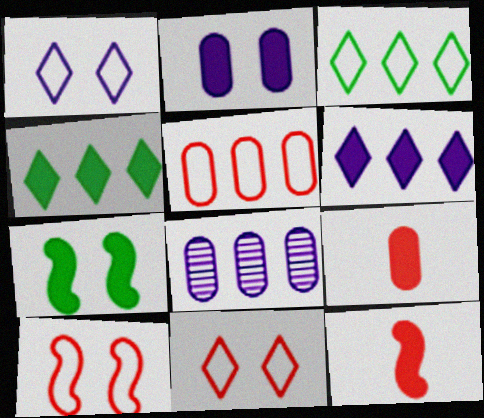[[2, 4, 12], 
[6, 7, 9]]